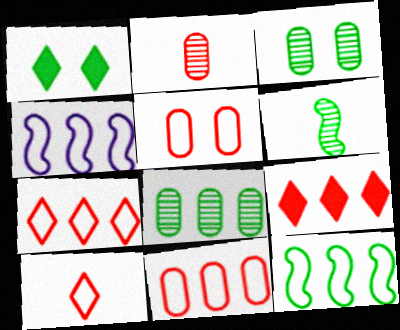[[1, 2, 4], 
[4, 8, 9]]